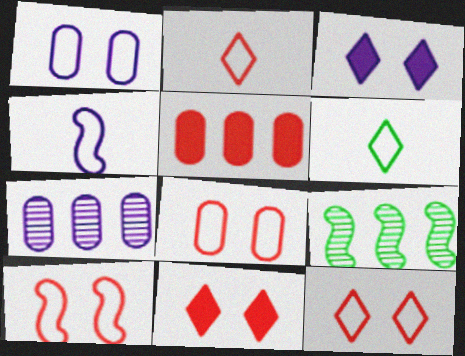[[3, 4, 7], 
[8, 10, 12]]